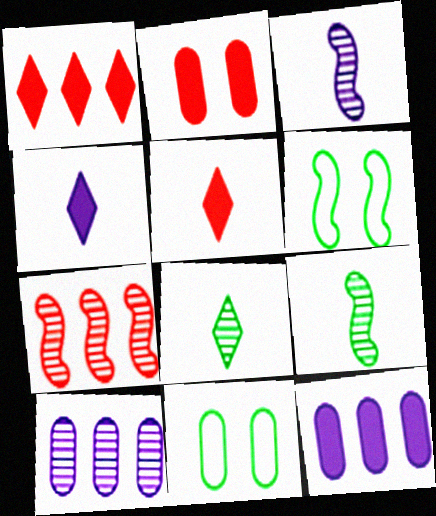[[1, 3, 11], 
[4, 7, 11], 
[5, 6, 10]]